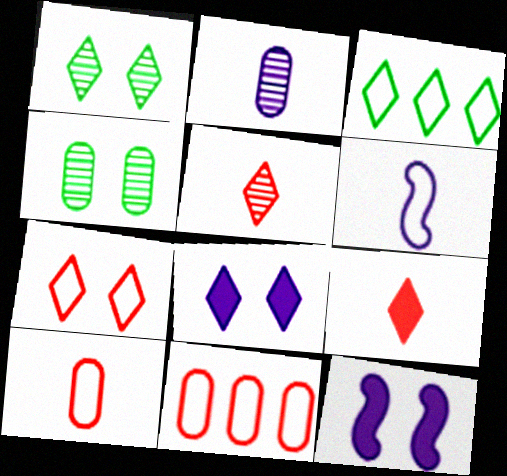[[1, 7, 8], 
[3, 5, 8], 
[4, 7, 12]]